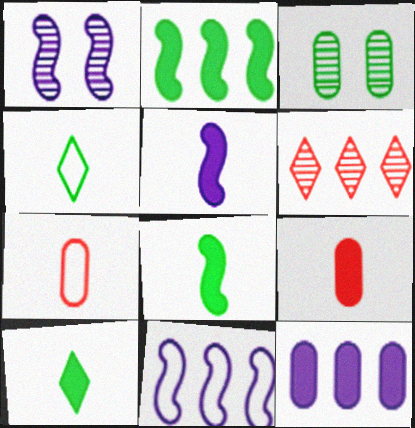[[1, 5, 11], 
[2, 3, 4], 
[3, 7, 12], 
[5, 9, 10]]